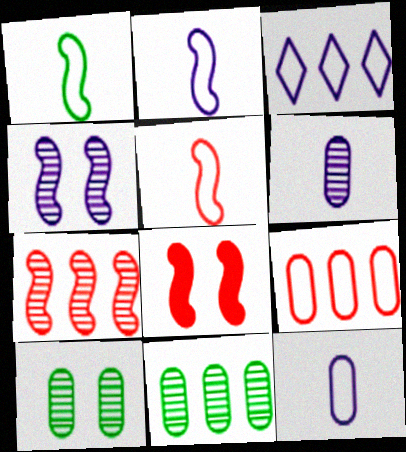[[1, 2, 5], 
[5, 7, 8]]